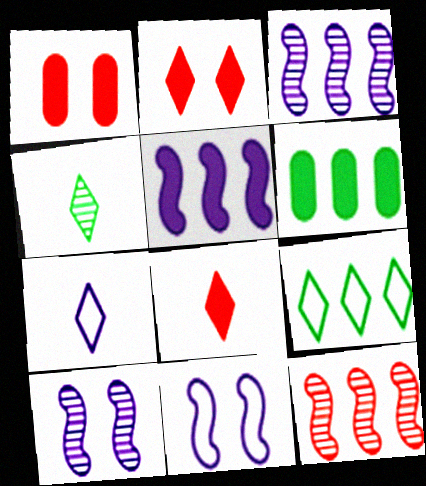[[4, 7, 8]]